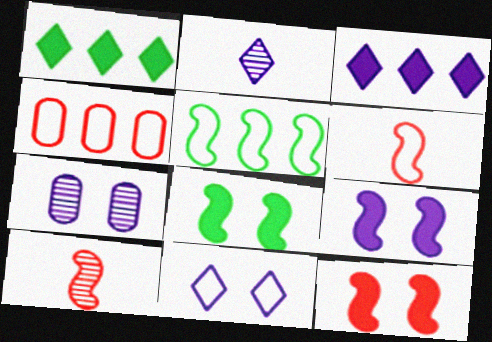[[1, 6, 7], 
[2, 3, 11], 
[2, 4, 8], 
[5, 9, 10], 
[7, 9, 11], 
[8, 9, 12]]